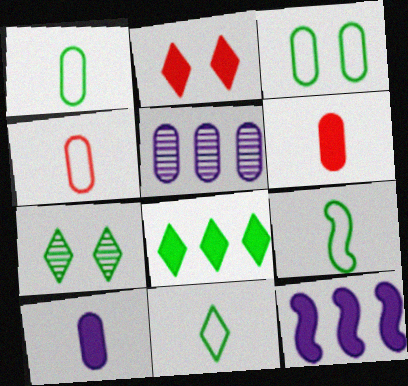[[1, 9, 11], 
[2, 5, 9], 
[3, 5, 6], 
[4, 7, 12], 
[7, 8, 11]]